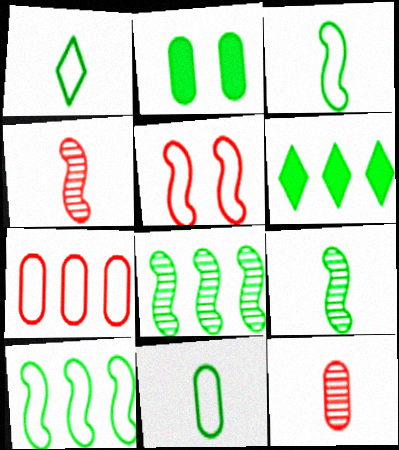[[1, 2, 8], 
[1, 3, 11]]